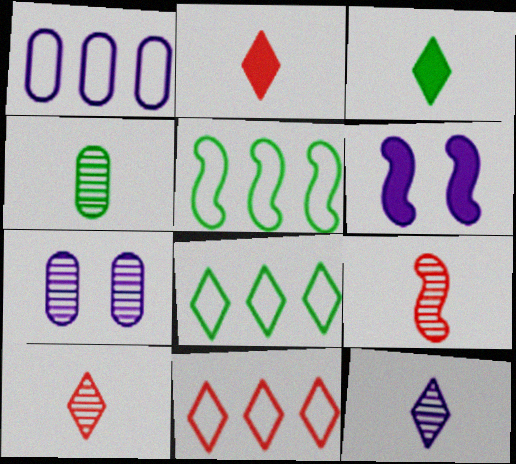[[1, 5, 11], 
[1, 6, 12], 
[2, 5, 7], 
[4, 6, 11], 
[4, 9, 12], 
[5, 6, 9]]